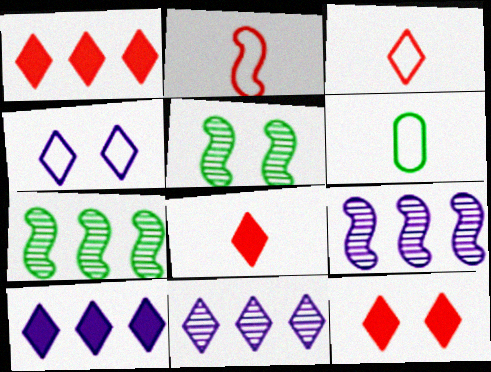[[1, 8, 12], 
[6, 9, 12]]